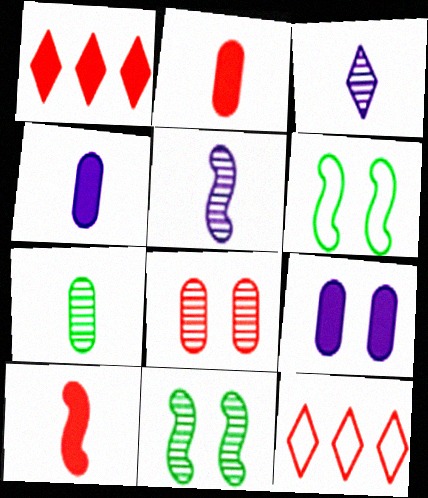[[4, 11, 12], 
[8, 10, 12]]